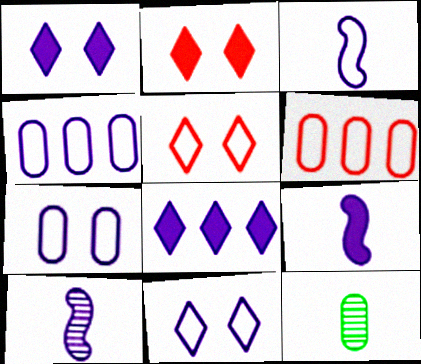[[1, 4, 10], 
[3, 4, 11], 
[3, 9, 10], 
[7, 8, 10]]